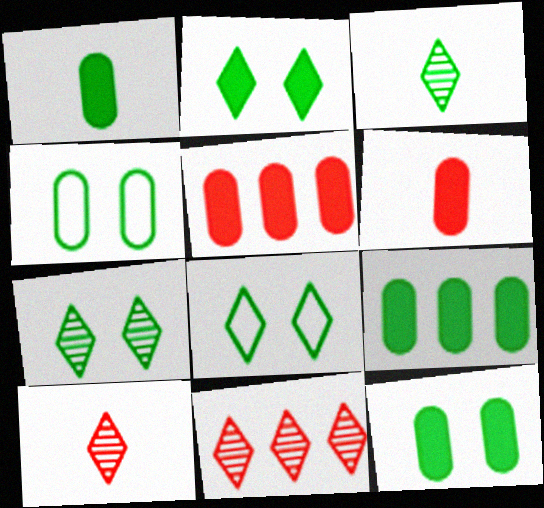[[1, 9, 12], 
[2, 7, 8]]